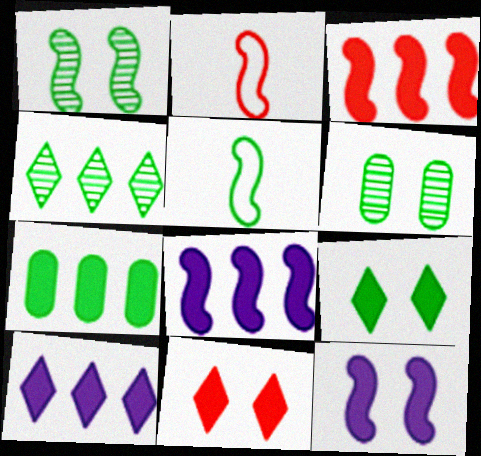[[1, 2, 8], 
[2, 6, 10], 
[3, 7, 10]]